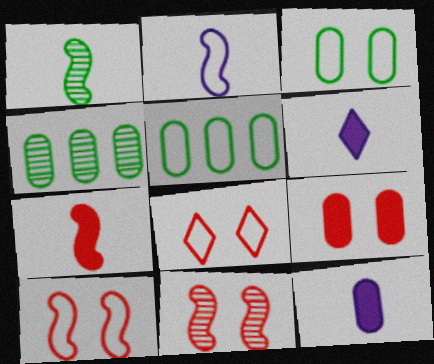[[1, 2, 7], 
[2, 5, 8], 
[4, 6, 10], 
[5, 6, 11], 
[8, 9, 11]]